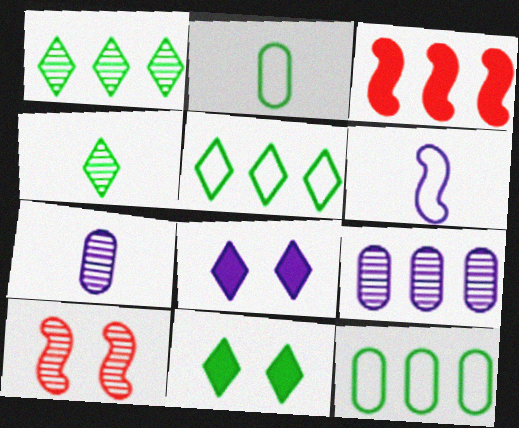[[1, 7, 10], 
[3, 5, 9], 
[4, 5, 11], 
[4, 9, 10], 
[6, 8, 9]]